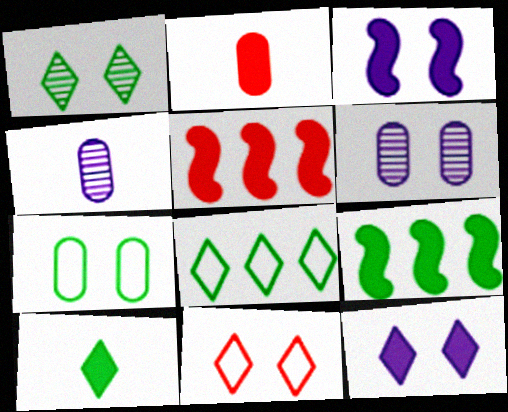[[1, 8, 10], 
[1, 11, 12], 
[2, 9, 12], 
[4, 9, 11]]